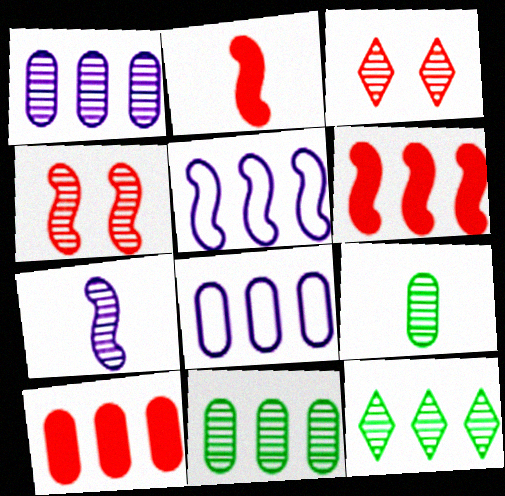[[3, 7, 11], 
[5, 10, 12], 
[6, 8, 12], 
[8, 10, 11]]